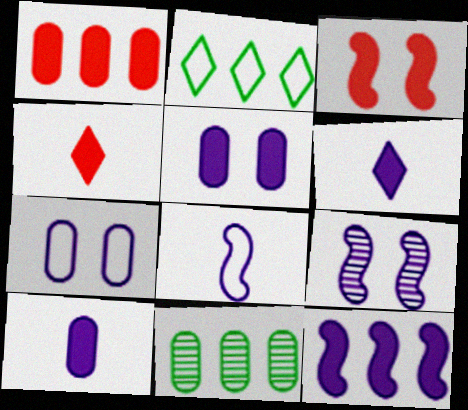[[1, 3, 4], 
[5, 6, 12], 
[8, 9, 12]]